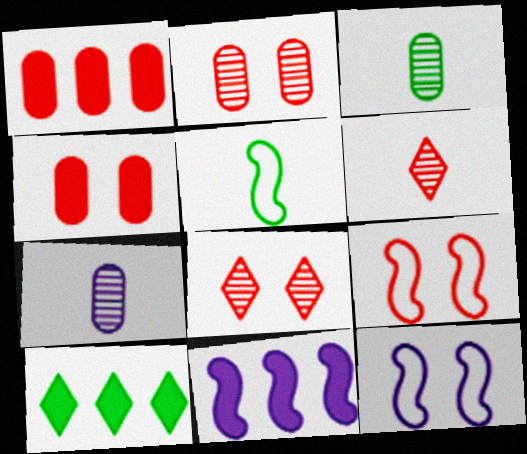[[1, 6, 9], 
[1, 10, 11], 
[4, 8, 9], 
[7, 9, 10]]